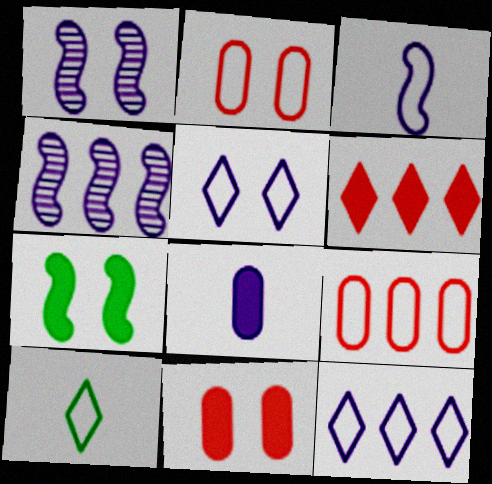[[1, 8, 12], 
[4, 5, 8], 
[4, 10, 11], 
[6, 7, 8]]